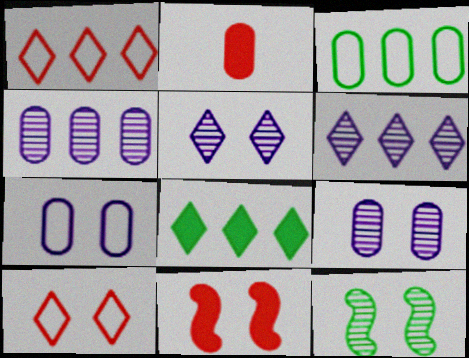[[1, 6, 8], 
[2, 3, 9]]